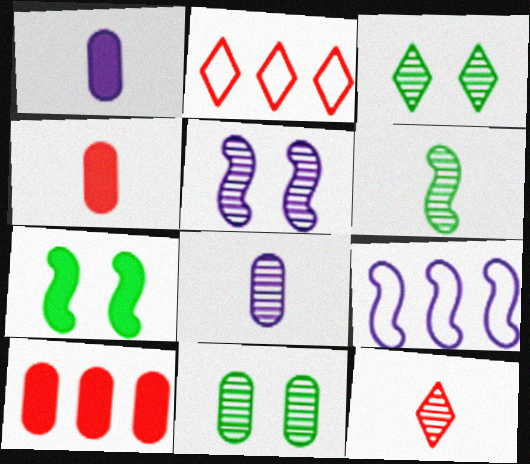[[2, 7, 8], 
[3, 4, 9], 
[6, 8, 12]]